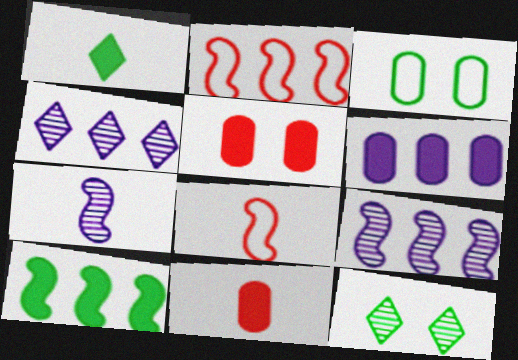[[2, 9, 10], 
[6, 8, 12]]